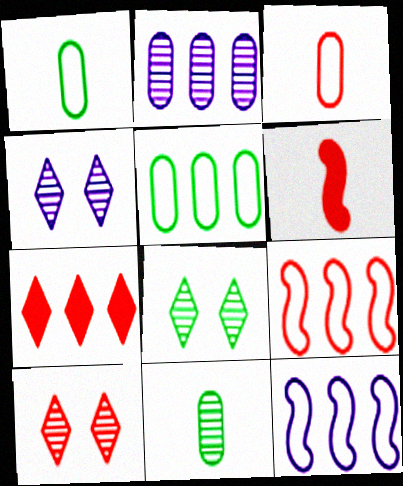[[4, 5, 6], 
[4, 8, 10]]